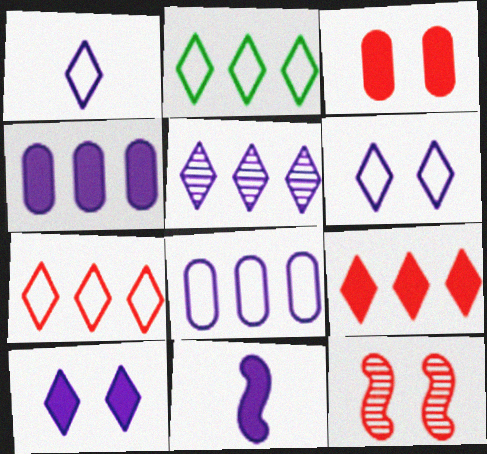[[1, 5, 10], 
[2, 5, 9], 
[4, 10, 11]]